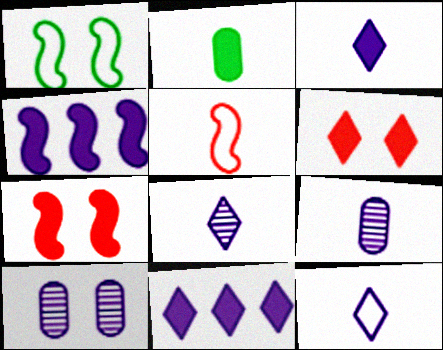[[1, 6, 10], 
[2, 4, 6], 
[2, 5, 8], 
[2, 7, 11], 
[3, 8, 12], 
[4, 10, 12]]